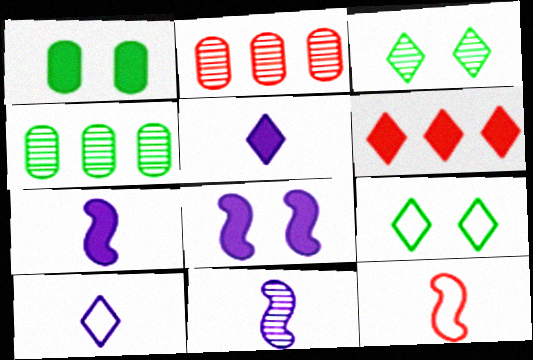[[1, 6, 7], 
[2, 3, 11], 
[2, 7, 9], 
[3, 6, 10]]